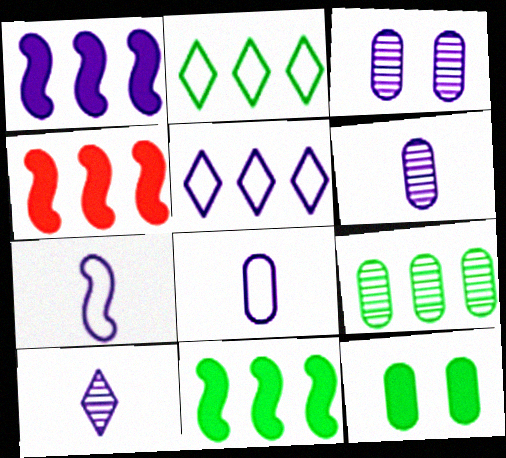[[1, 4, 11], 
[2, 9, 11], 
[4, 5, 9]]